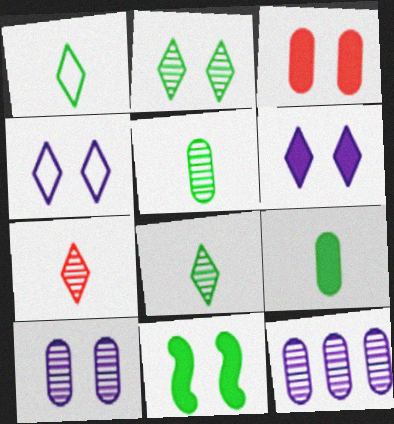[[3, 6, 11]]